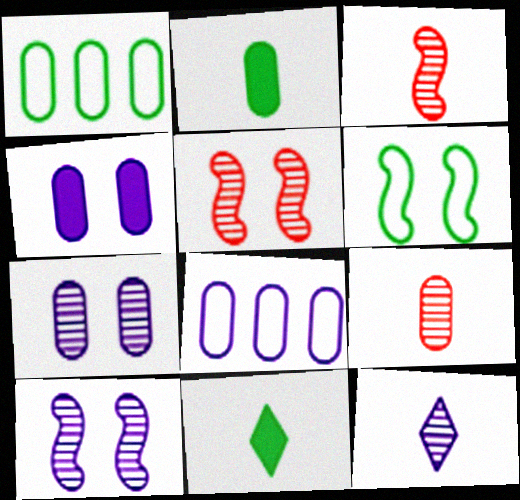[[1, 4, 9], 
[5, 8, 11]]